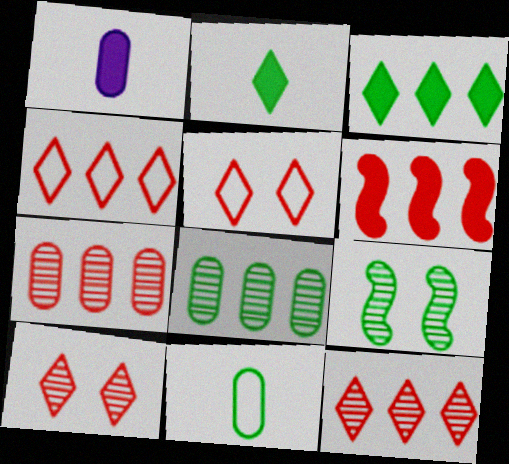[[1, 4, 9], 
[3, 9, 11], 
[4, 6, 7]]